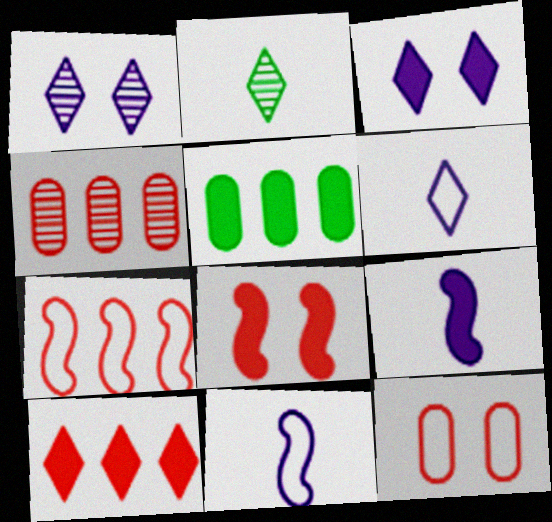[[4, 7, 10]]